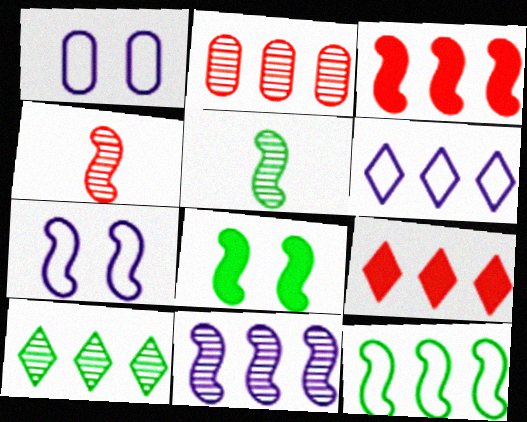[[1, 5, 9], 
[2, 10, 11], 
[3, 5, 7], 
[3, 11, 12], 
[5, 8, 12], 
[6, 9, 10]]